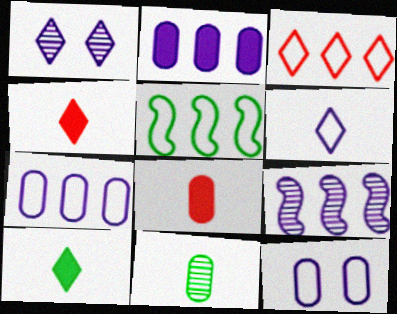[[1, 3, 10], 
[1, 5, 8], 
[3, 5, 7]]